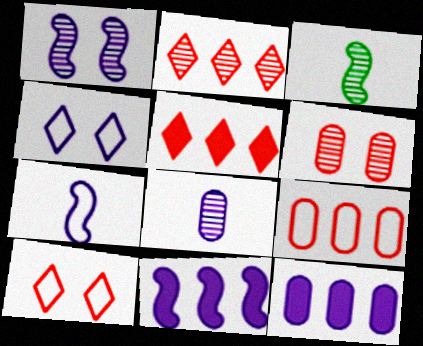[[1, 7, 11], 
[3, 10, 12], 
[4, 8, 11]]